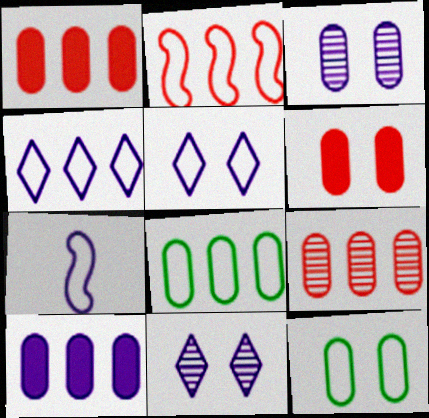[[2, 4, 8], 
[3, 6, 12], 
[7, 10, 11], 
[8, 9, 10]]